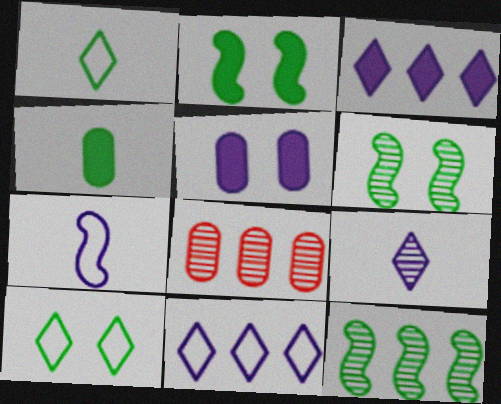[[4, 10, 12], 
[6, 8, 9]]